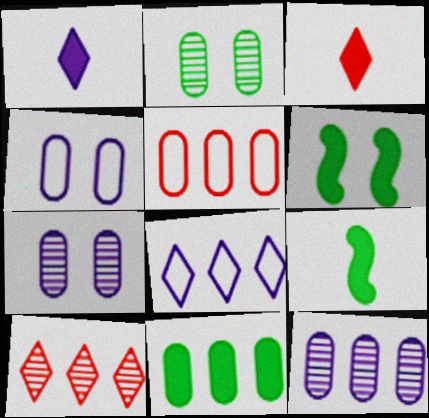[[4, 9, 10], 
[5, 11, 12]]